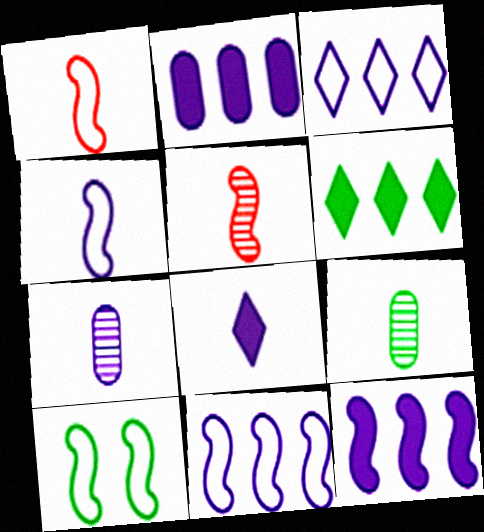[[1, 8, 9], 
[1, 10, 11], 
[4, 7, 8], 
[5, 10, 12], 
[6, 9, 10]]